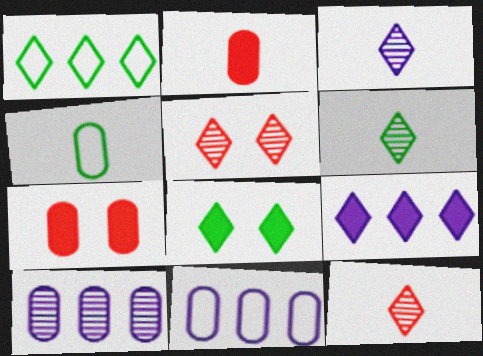[[1, 6, 8], 
[3, 6, 12], 
[4, 7, 10]]